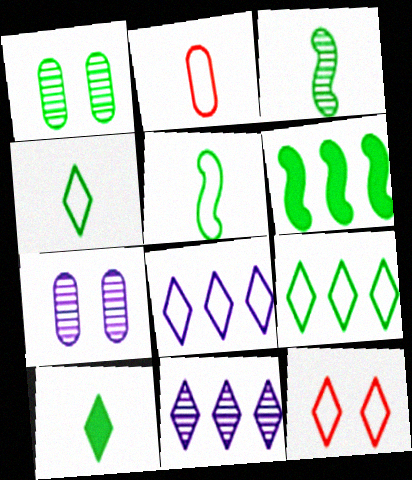[[1, 4, 6], 
[4, 8, 12], 
[10, 11, 12]]